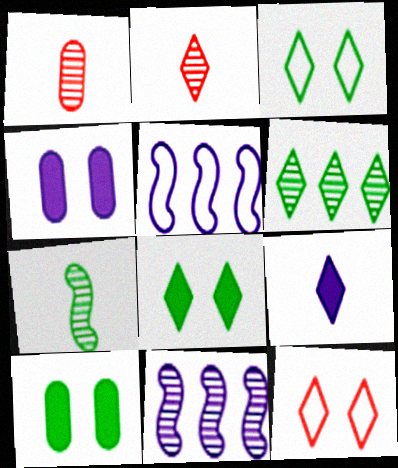[[1, 5, 8], 
[2, 5, 10], 
[6, 9, 12]]